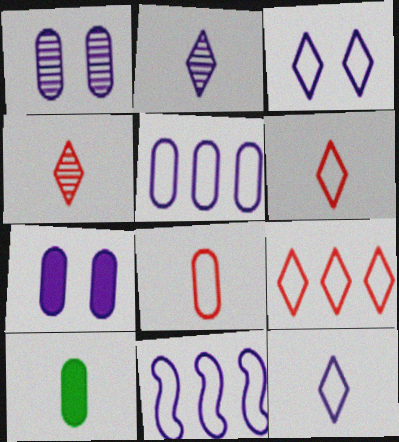[[2, 7, 11]]